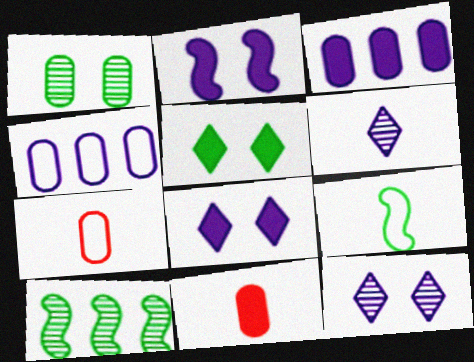[[1, 3, 7], 
[1, 4, 11], 
[2, 4, 6], 
[6, 9, 11], 
[7, 8, 10]]